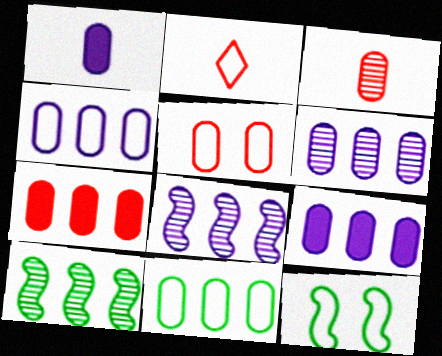[[2, 4, 12], 
[3, 5, 7], 
[4, 6, 9], 
[6, 7, 11]]